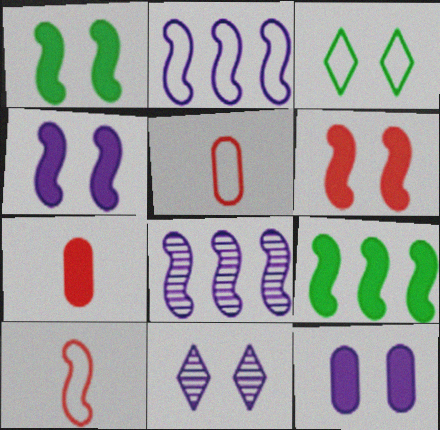[[1, 4, 6], 
[1, 8, 10], 
[2, 3, 5], 
[3, 7, 8], 
[5, 9, 11]]